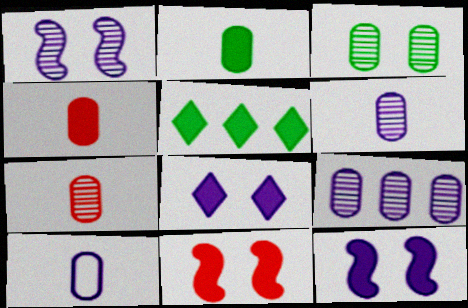[[2, 7, 10], 
[3, 7, 9], 
[4, 5, 12]]